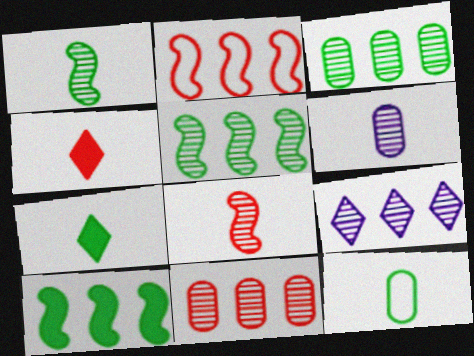[[1, 7, 12], 
[5, 9, 11]]